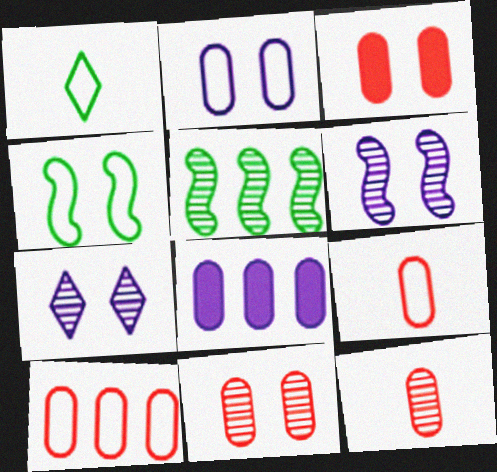[[3, 4, 7], 
[3, 10, 12], 
[5, 7, 12]]